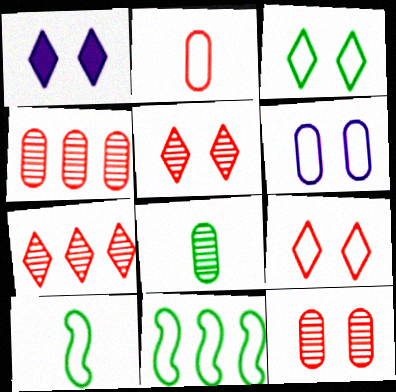[[1, 3, 5], 
[1, 4, 10]]